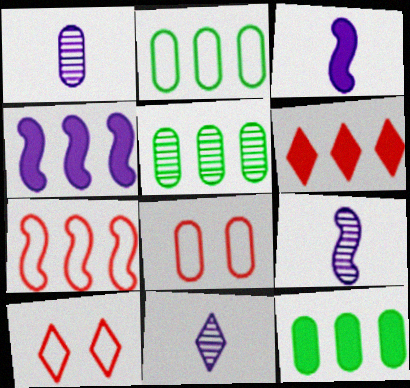[[1, 8, 12], 
[1, 9, 11], 
[2, 5, 12], 
[3, 5, 10], 
[4, 6, 12], 
[9, 10, 12]]